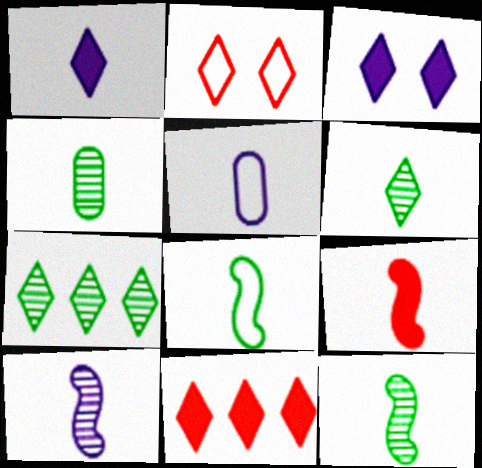[[1, 2, 7], 
[1, 5, 10], 
[4, 6, 12], 
[5, 6, 9], 
[8, 9, 10]]